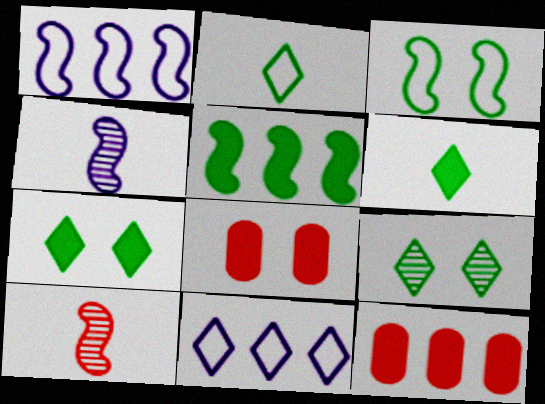[]